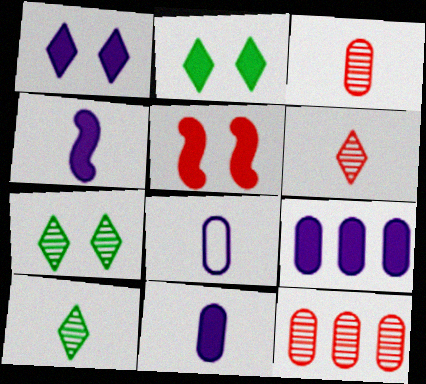[[1, 4, 9]]